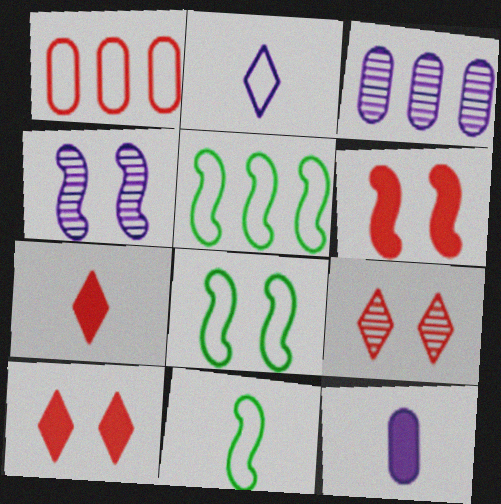[[1, 2, 8], 
[3, 7, 8], 
[3, 10, 11], 
[4, 6, 8], 
[5, 8, 11], 
[5, 9, 12]]